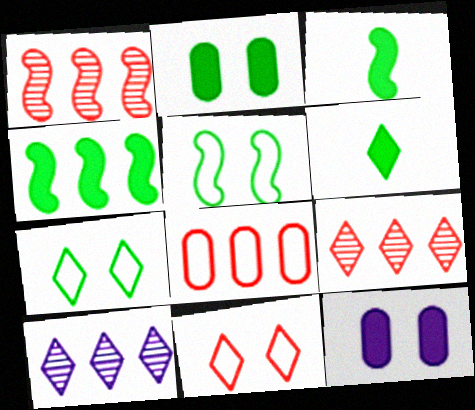[[2, 4, 6], 
[4, 8, 10], 
[6, 10, 11]]